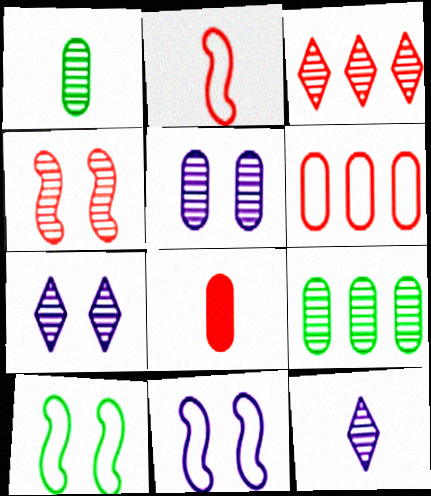[[4, 9, 12]]